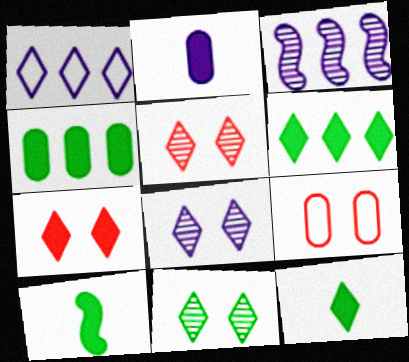[[1, 5, 12], 
[3, 9, 12], 
[5, 8, 11]]